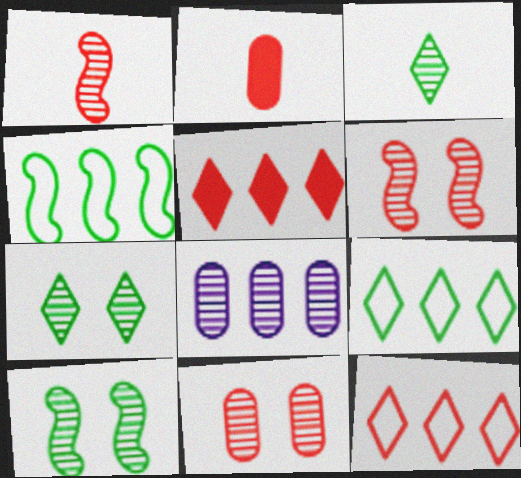[[1, 7, 8], 
[2, 6, 12], 
[3, 6, 8], 
[4, 5, 8]]